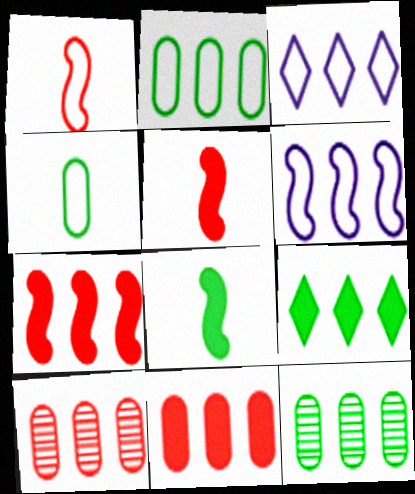[[3, 7, 12], 
[6, 9, 10]]